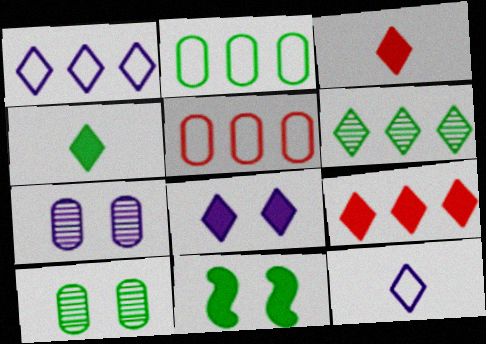[[1, 6, 9], 
[4, 8, 9]]